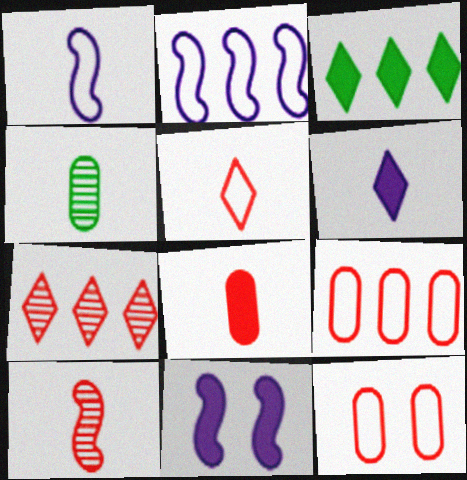[[3, 8, 11], 
[5, 8, 10]]